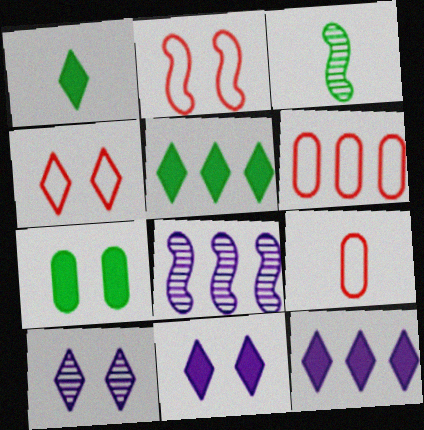[[2, 7, 10], 
[3, 6, 11], 
[5, 6, 8]]